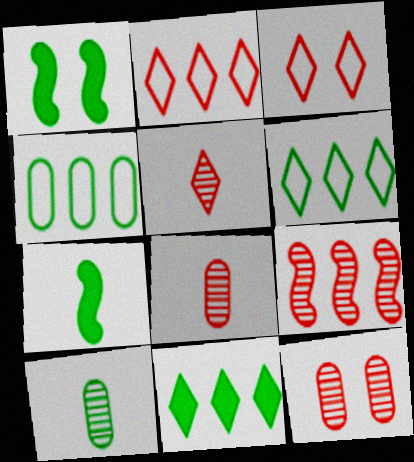[[1, 6, 10], 
[5, 9, 12]]